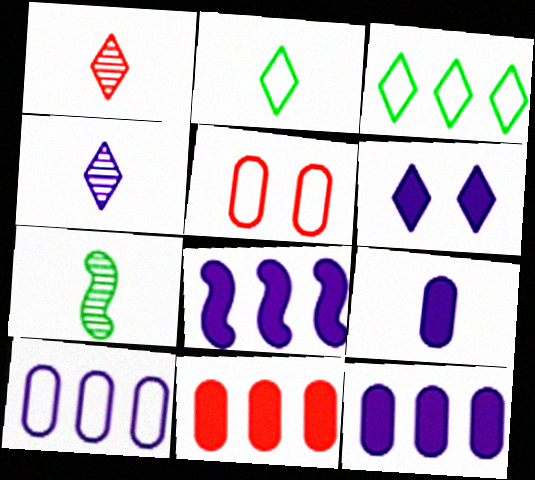[[1, 3, 6], 
[6, 8, 9]]